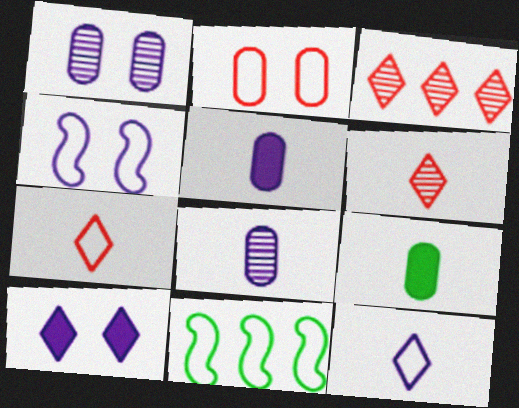[[1, 4, 10], 
[2, 11, 12], 
[3, 4, 9]]